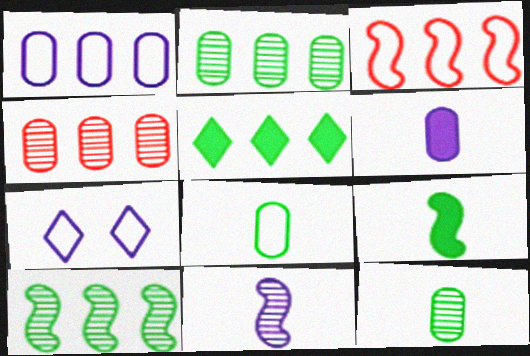[[3, 7, 8], 
[4, 7, 9]]